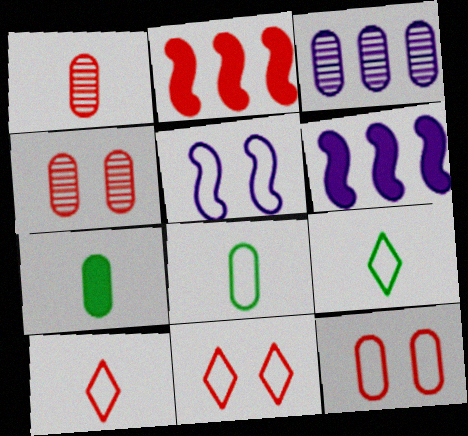[[1, 2, 11], 
[2, 4, 10], 
[3, 7, 12], 
[4, 6, 9]]